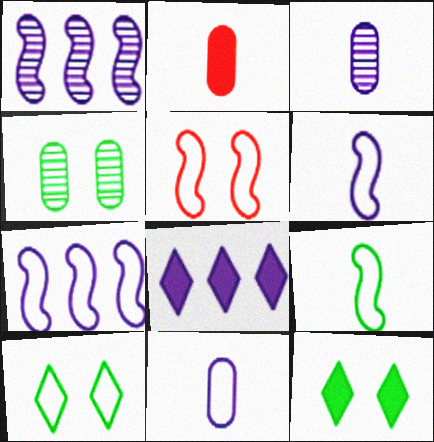[[1, 2, 10], 
[5, 7, 9]]